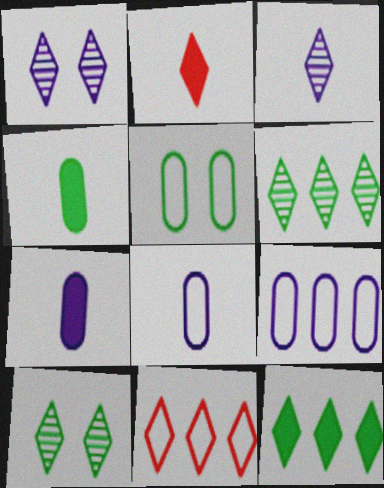[]